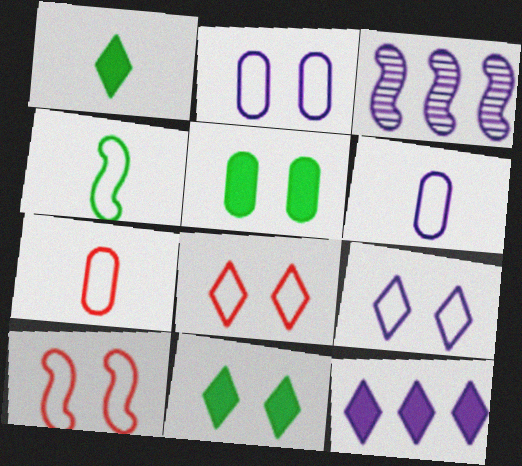[[3, 7, 11]]